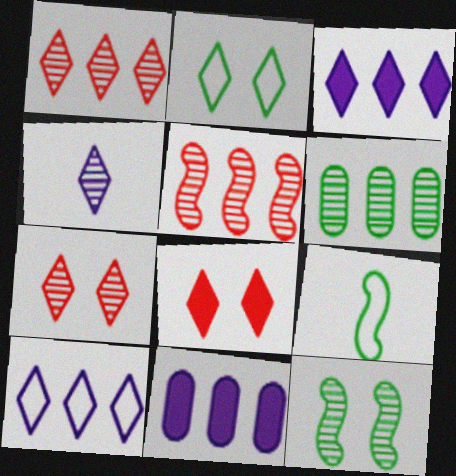[[7, 9, 11]]